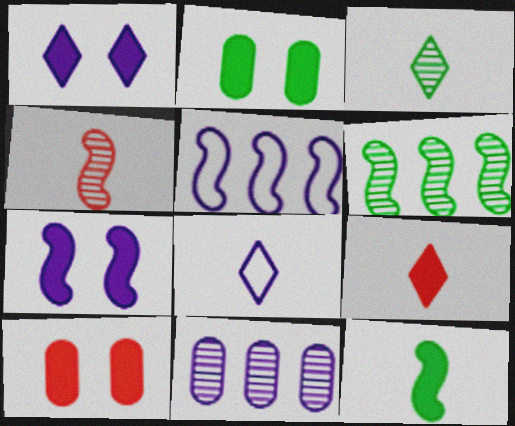[[3, 5, 10], 
[3, 8, 9], 
[6, 8, 10], 
[7, 8, 11]]